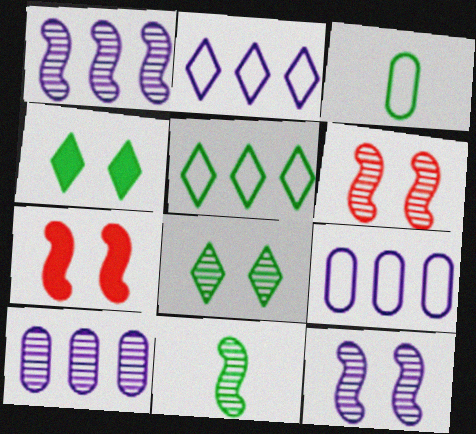[[1, 6, 11]]